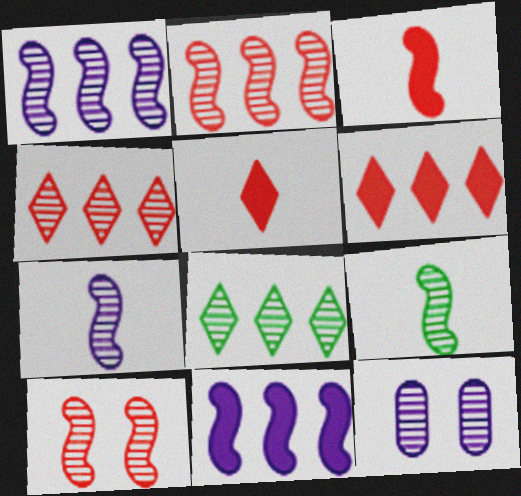[[1, 9, 10], 
[4, 9, 12]]